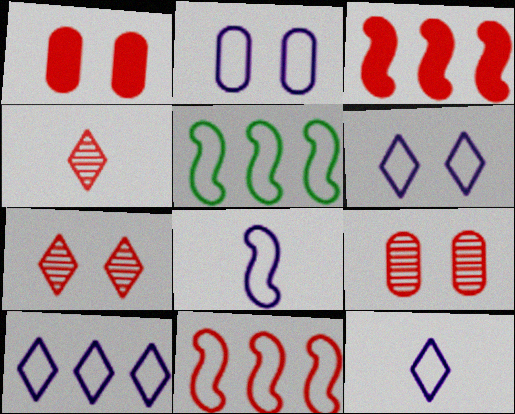[[1, 4, 11], 
[2, 8, 10], 
[6, 10, 12]]